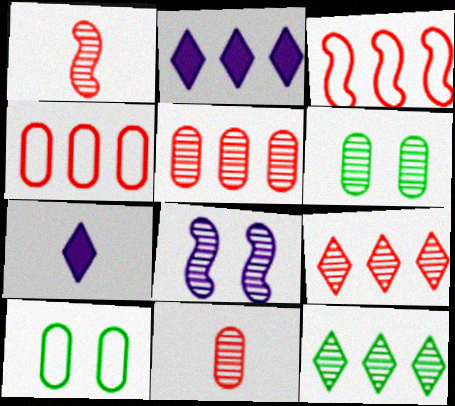[[1, 2, 10], 
[3, 6, 7], 
[8, 11, 12]]